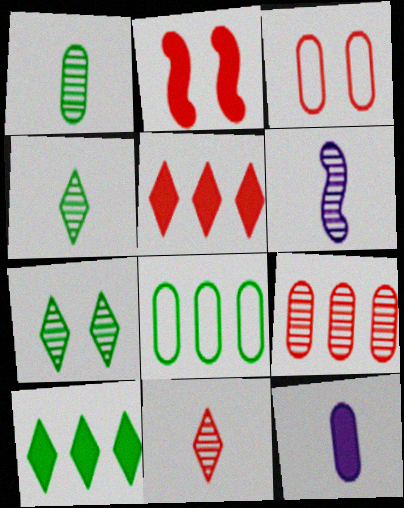[[1, 6, 11], 
[2, 10, 12], 
[3, 6, 10], 
[6, 7, 9]]